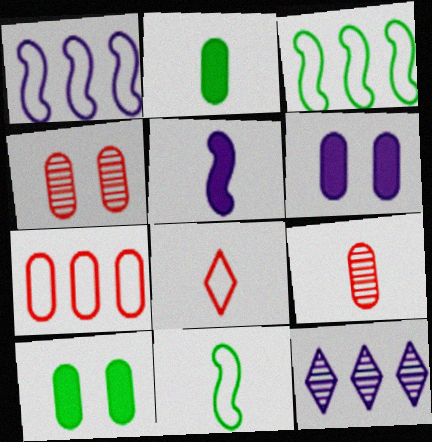[]